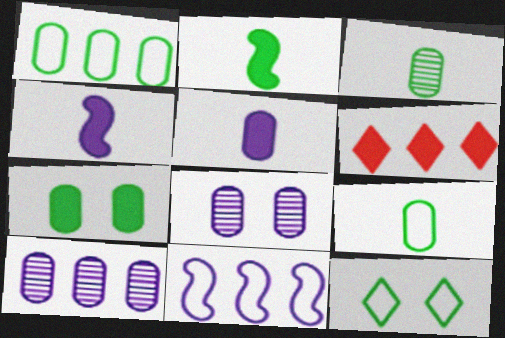[[1, 3, 7], 
[4, 6, 7]]